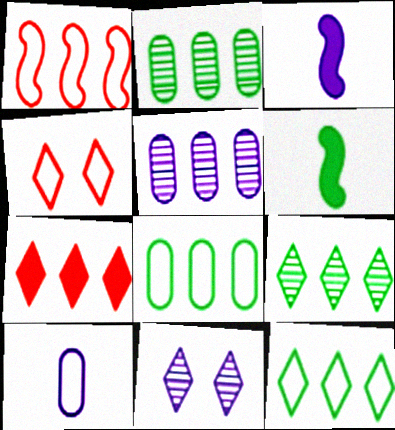[[2, 3, 4], 
[4, 5, 6]]